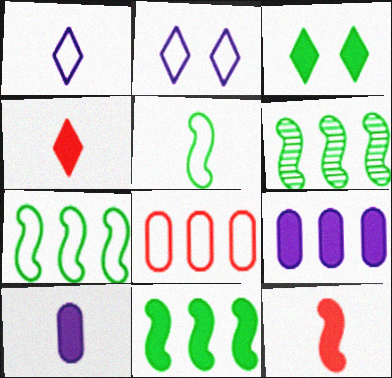[[2, 5, 8], 
[3, 9, 12], 
[6, 7, 11]]